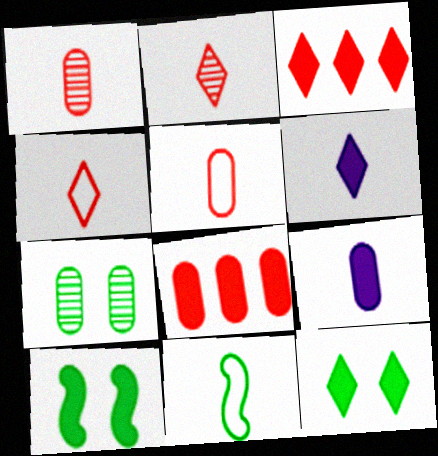[[1, 6, 11], 
[2, 9, 11], 
[3, 6, 12], 
[3, 9, 10], 
[6, 8, 10]]